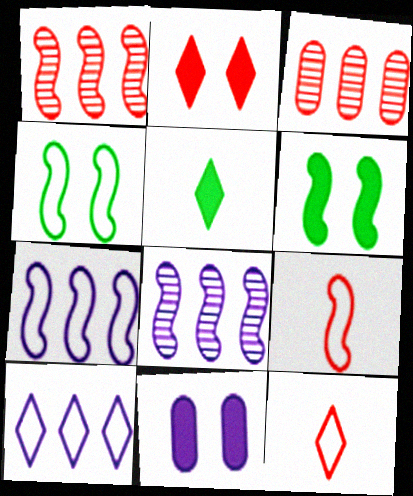[[2, 3, 9], 
[2, 6, 11], 
[4, 7, 9], 
[6, 8, 9]]